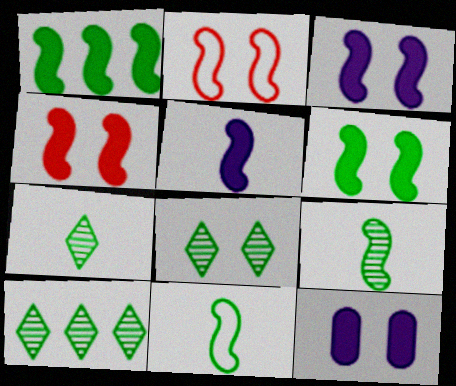[[1, 4, 5], 
[2, 8, 12], 
[3, 4, 6], 
[7, 8, 10]]